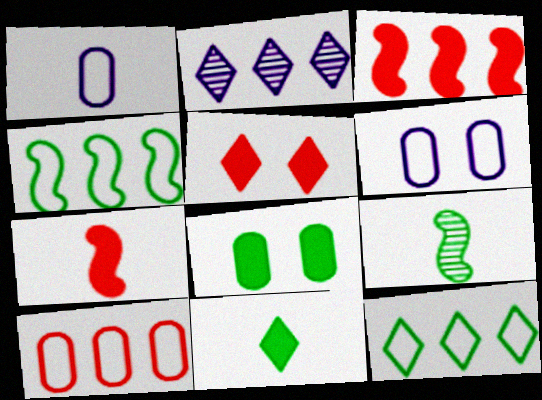[[8, 9, 12]]